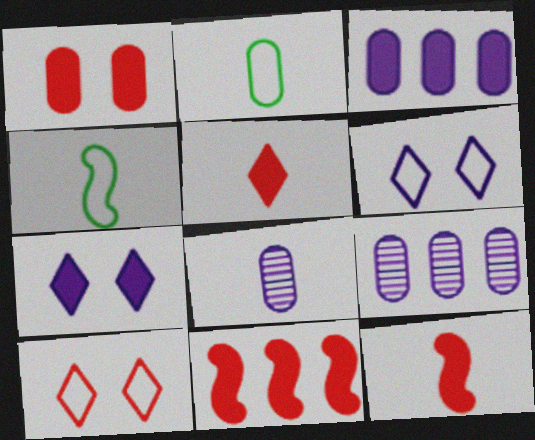[[1, 2, 9], 
[1, 5, 11], 
[4, 5, 8]]